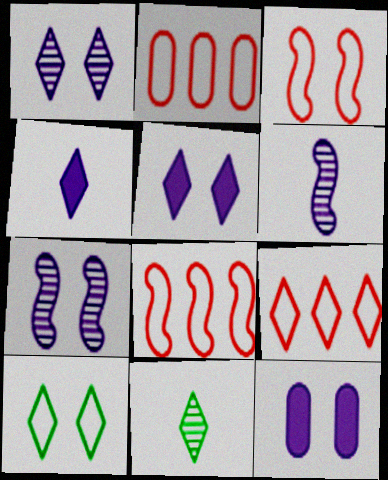[[2, 8, 9], 
[5, 9, 11], 
[8, 11, 12]]